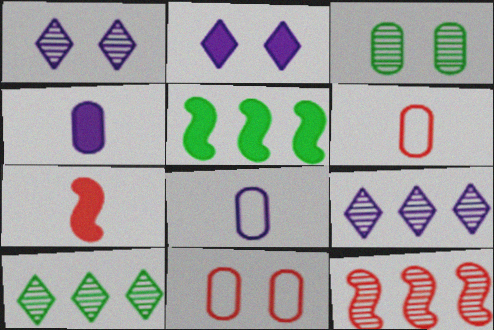[[1, 5, 6]]